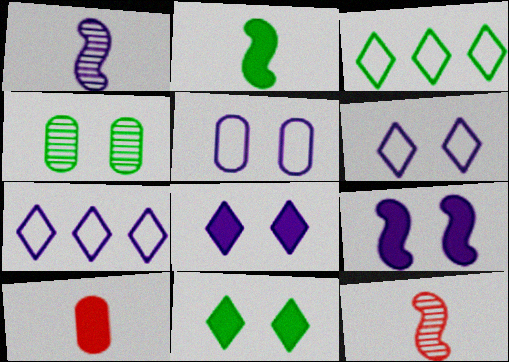[[2, 3, 4]]